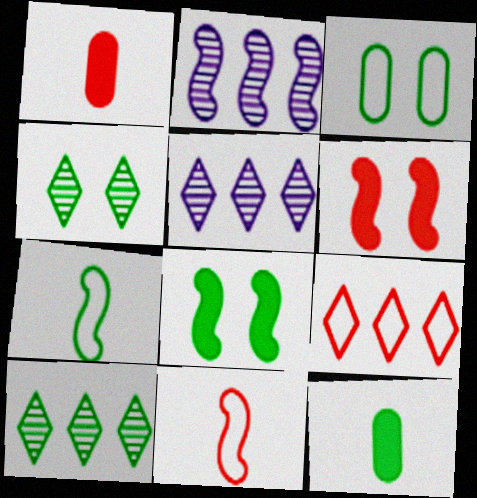[[2, 6, 7], 
[2, 8, 11], 
[3, 4, 8]]